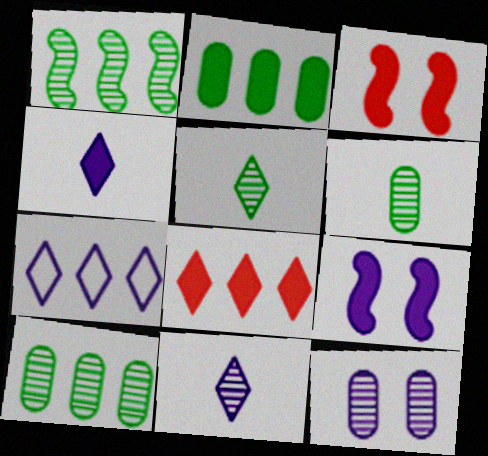[[2, 3, 4], 
[3, 6, 7]]